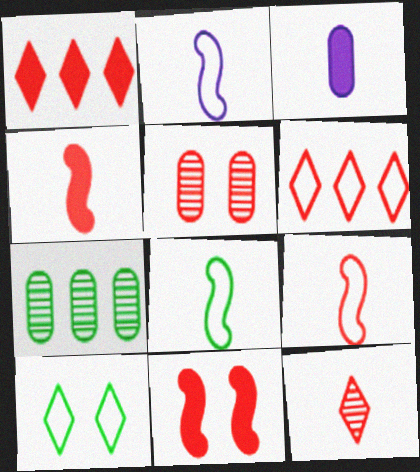[[1, 5, 9], 
[2, 8, 9], 
[3, 8, 12], 
[4, 5, 6]]